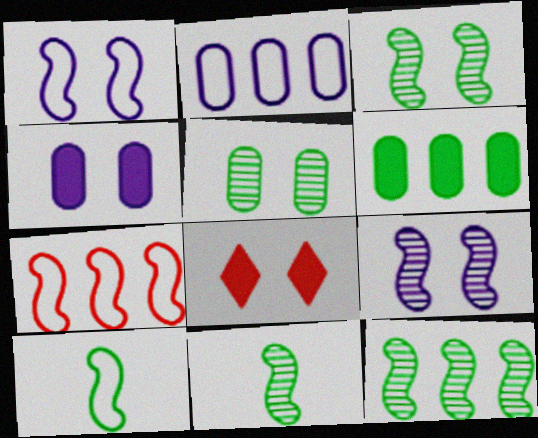[[1, 5, 8], 
[1, 7, 10], 
[2, 8, 11], 
[3, 11, 12]]